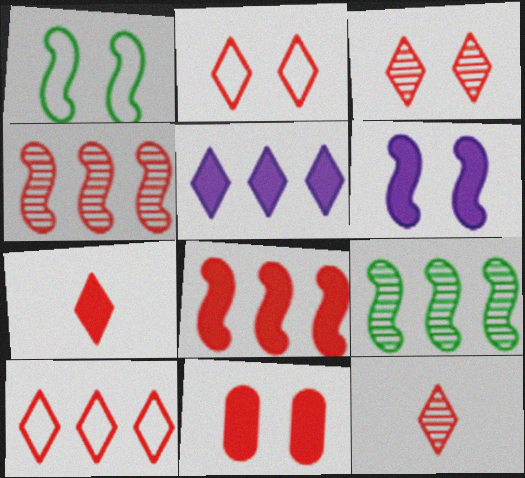[[3, 7, 10], 
[7, 8, 11]]